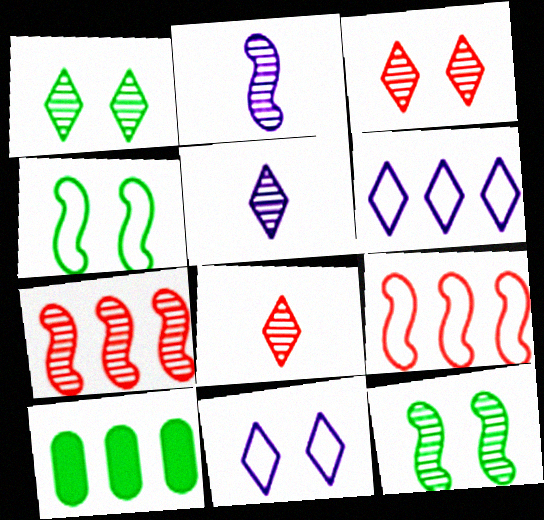[[2, 7, 12], 
[6, 7, 10]]